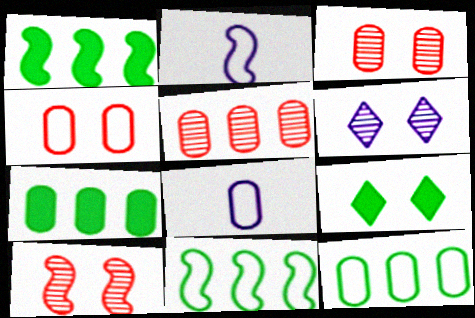[[1, 2, 10], 
[2, 5, 9], 
[3, 7, 8], 
[4, 8, 12]]